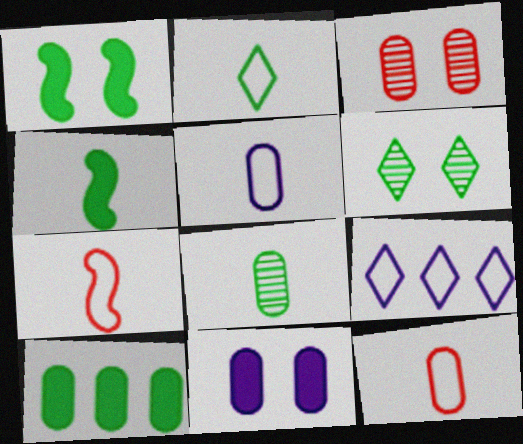[[2, 4, 8], 
[2, 5, 7], 
[3, 4, 9], 
[3, 5, 10]]